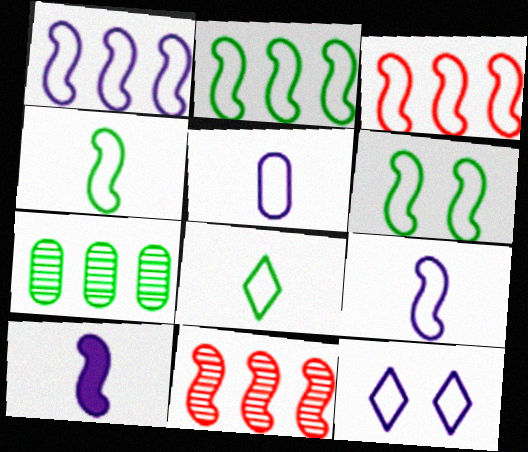[[1, 2, 3], 
[1, 5, 12], 
[2, 4, 6], 
[3, 6, 9], 
[6, 10, 11]]